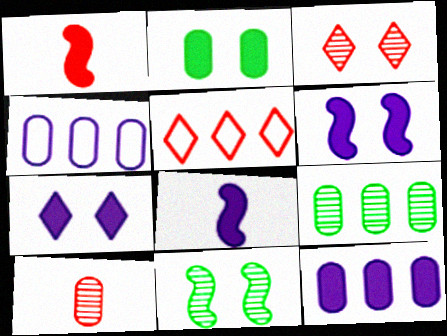[[2, 4, 10], 
[7, 8, 12]]